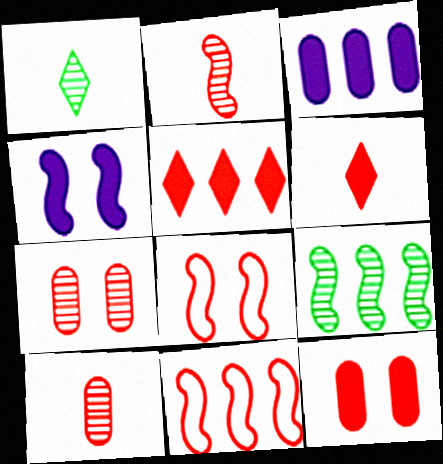[[1, 3, 8], 
[5, 8, 10], 
[6, 7, 11]]